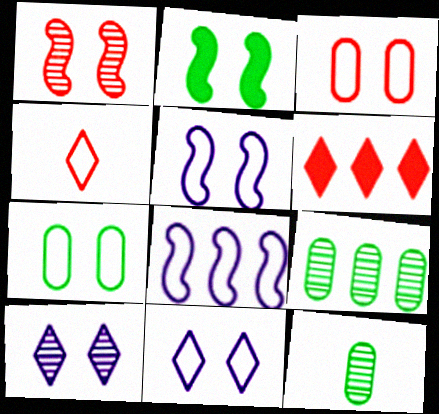[[1, 2, 5], 
[2, 3, 10], 
[4, 7, 8], 
[5, 6, 12], 
[6, 8, 9]]